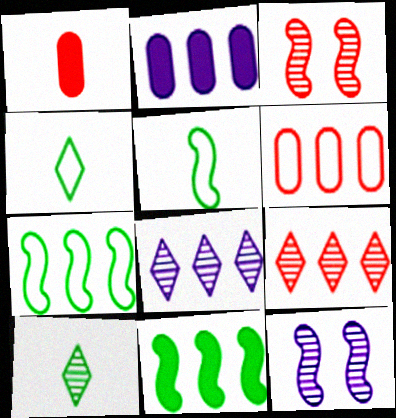[[2, 3, 4], 
[2, 7, 9], 
[6, 8, 11]]